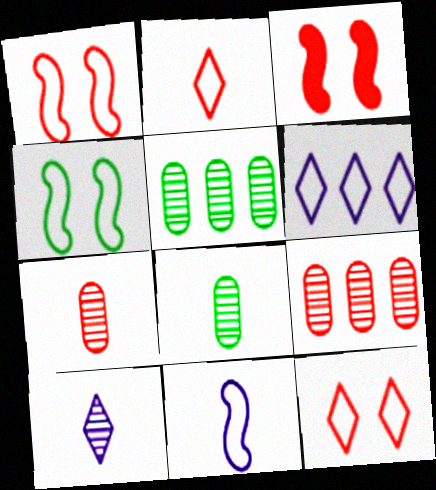[[2, 3, 9], 
[3, 6, 8]]